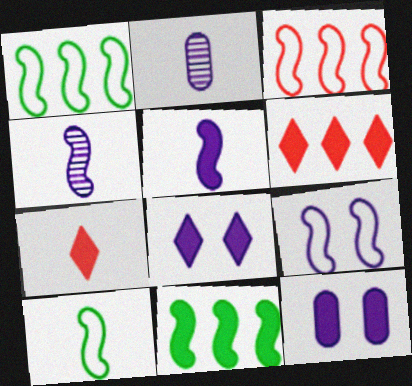[[2, 7, 10], 
[3, 9, 10], 
[7, 11, 12]]